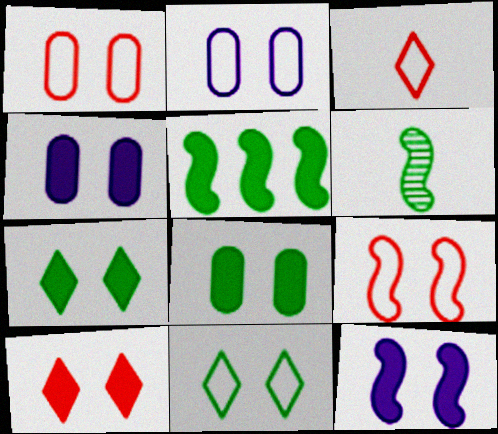[[2, 9, 11], 
[8, 10, 12]]